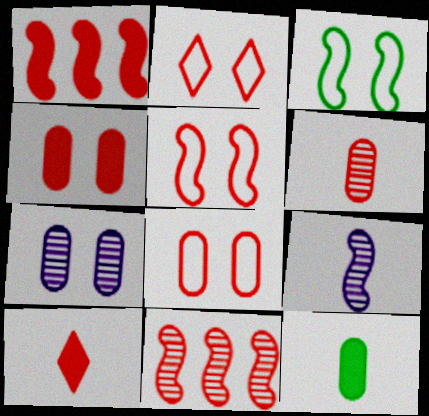[[1, 2, 6], 
[1, 3, 9], 
[1, 4, 10], 
[2, 5, 8], 
[8, 10, 11]]